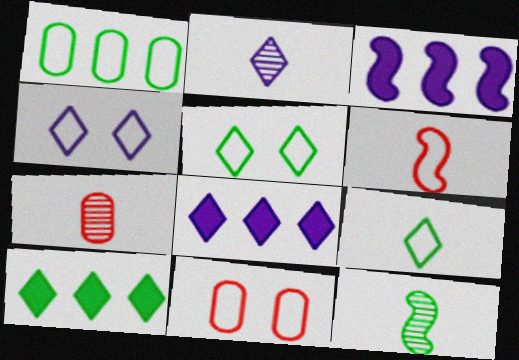[[1, 4, 6], 
[2, 4, 8], 
[2, 7, 12], 
[3, 5, 7], 
[8, 11, 12]]